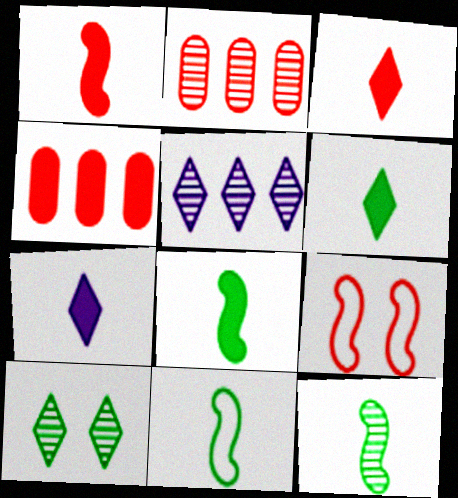[[2, 3, 9], 
[3, 6, 7], 
[8, 11, 12]]